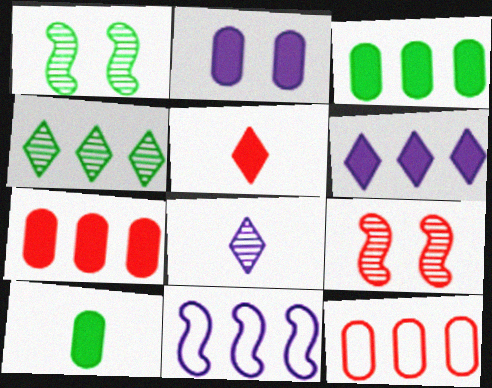[[2, 7, 10], 
[2, 8, 11], 
[4, 7, 11], 
[5, 9, 12]]